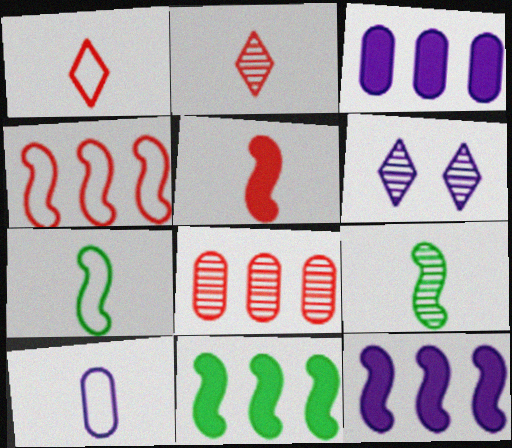[[1, 7, 10], 
[6, 8, 9], 
[6, 10, 12]]